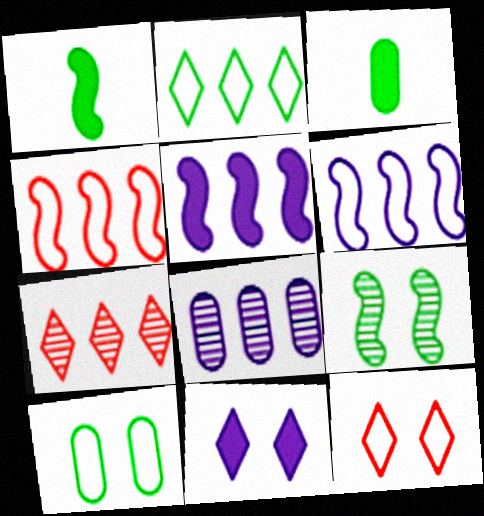[[1, 8, 12], 
[2, 3, 9]]